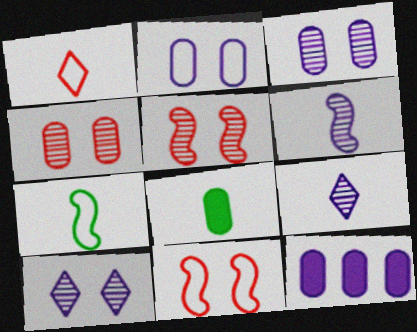[[1, 6, 8]]